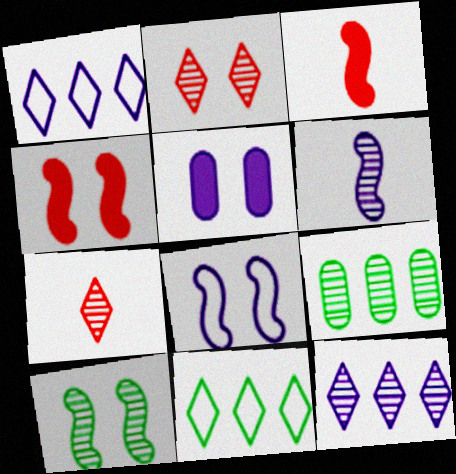[[1, 5, 6], 
[2, 6, 9], 
[4, 8, 10]]